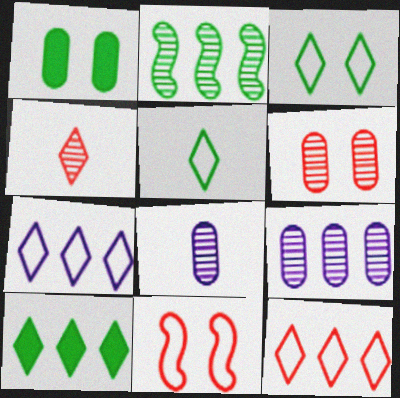[[1, 2, 5], 
[8, 10, 11]]